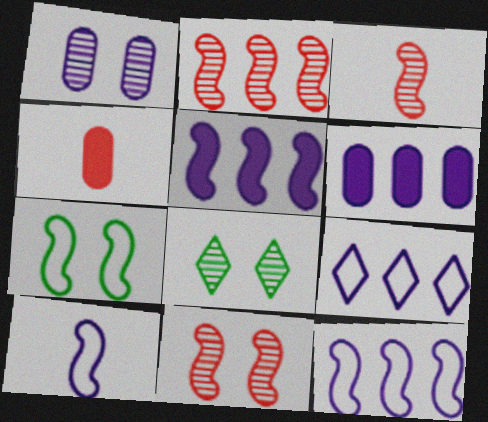[[1, 8, 11], 
[2, 3, 11], 
[3, 5, 7], 
[4, 8, 12]]